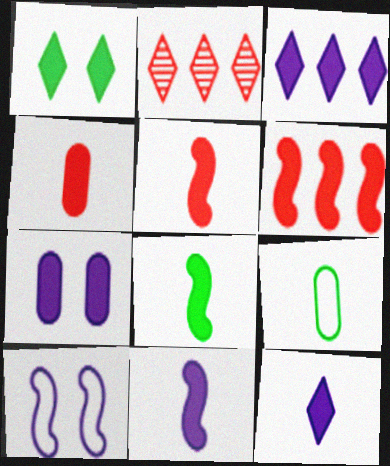[[3, 7, 11], 
[4, 8, 12], 
[5, 8, 11]]